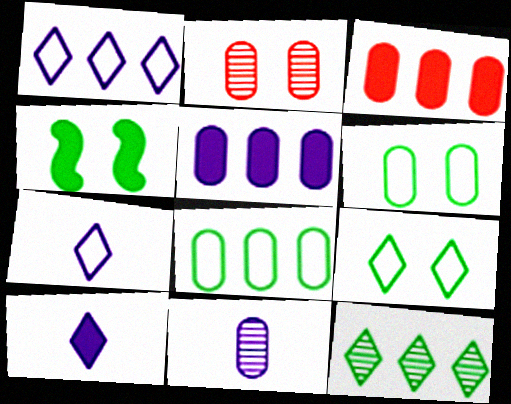[[3, 4, 10], 
[3, 6, 11]]